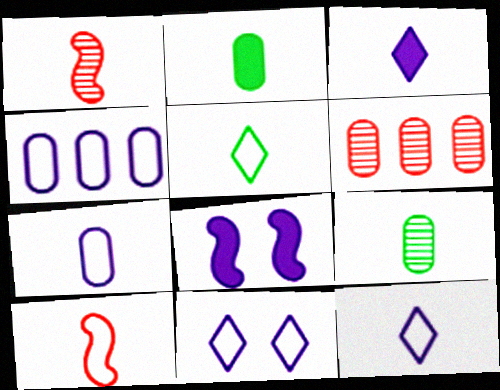[[1, 2, 12], 
[3, 9, 10], 
[5, 6, 8], 
[5, 7, 10]]